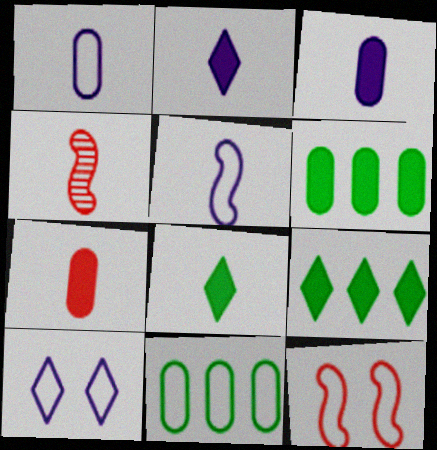[[1, 4, 8], 
[4, 6, 10]]